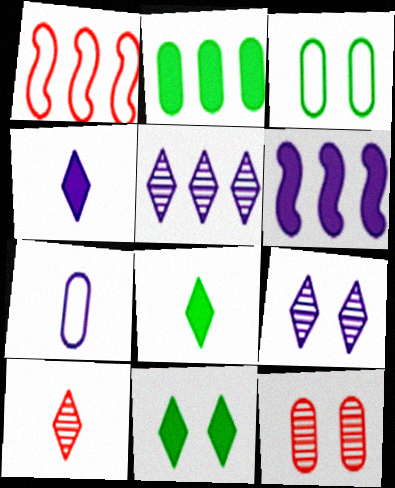[[1, 2, 5], 
[2, 7, 12], 
[3, 6, 10], 
[6, 7, 9]]